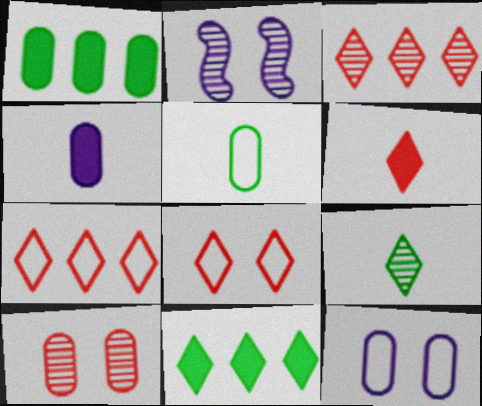[[3, 6, 8]]